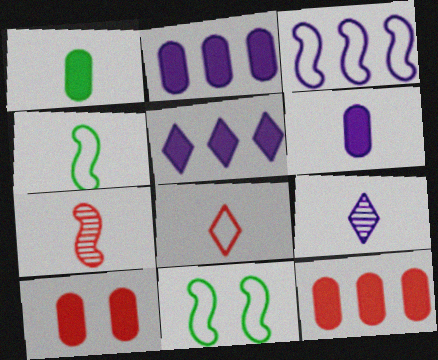[[1, 2, 10], 
[9, 11, 12]]